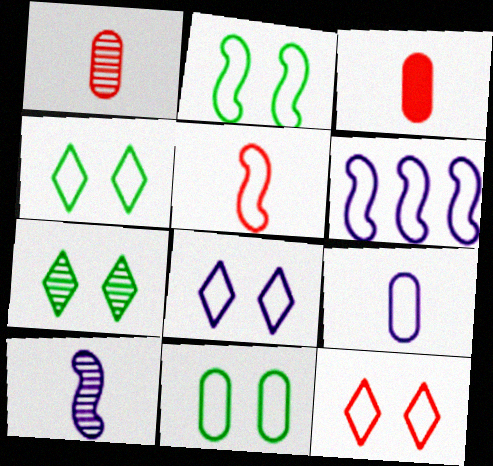[[2, 4, 11], 
[2, 5, 6], 
[3, 6, 7], 
[4, 8, 12], 
[6, 8, 9]]